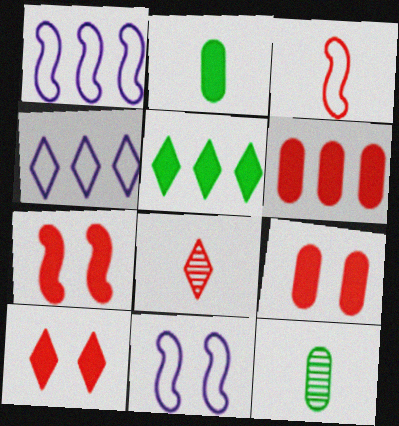[[1, 10, 12], 
[4, 7, 12], 
[7, 9, 10]]